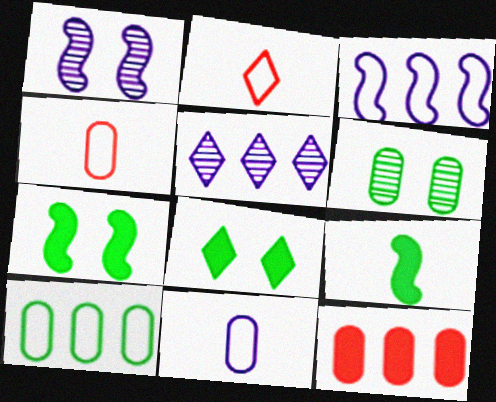[[2, 5, 8], 
[4, 5, 7], 
[6, 11, 12]]